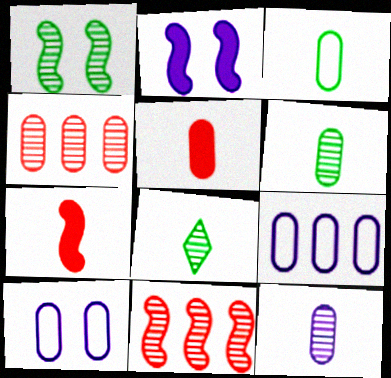[[3, 5, 12]]